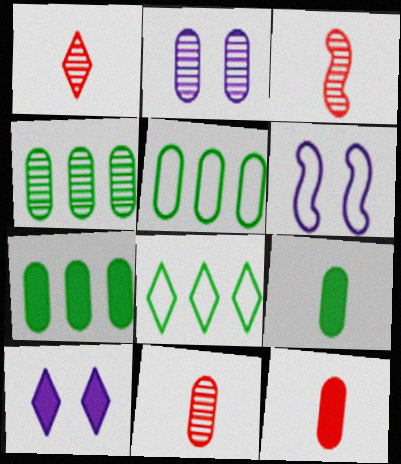[[1, 3, 11], 
[1, 6, 7], 
[1, 8, 10], 
[2, 4, 11], 
[2, 5, 12], 
[2, 6, 10], 
[3, 5, 10], 
[4, 5, 7]]